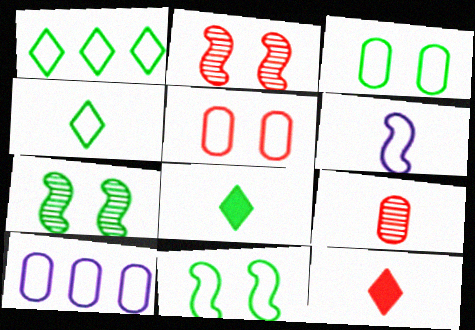[[1, 5, 6], 
[2, 8, 10], 
[6, 8, 9], 
[7, 10, 12]]